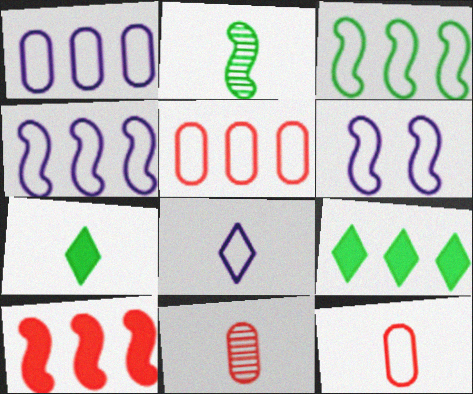[[1, 6, 8], 
[2, 6, 10], 
[6, 9, 11]]